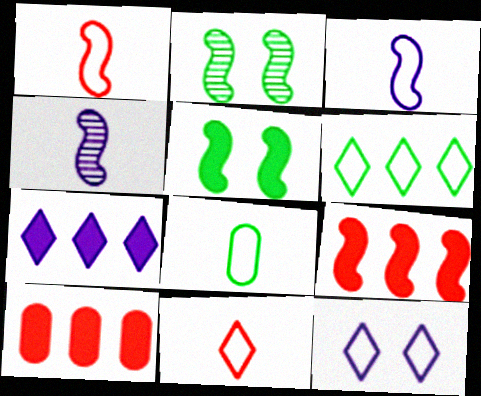[[2, 3, 9], 
[3, 8, 11], 
[6, 11, 12]]